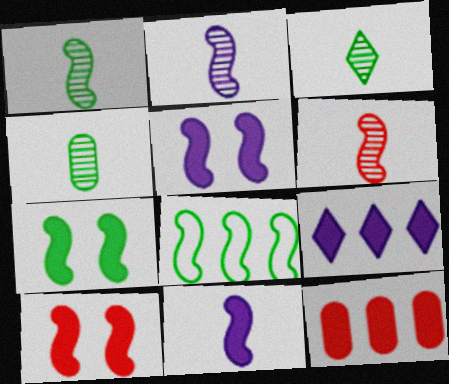[[1, 2, 6], 
[1, 3, 4], 
[1, 7, 8], 
[2, 8, 10], 
[5, 6, 8], 
[5, 7, 10]]